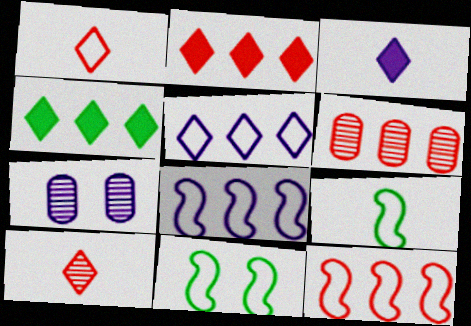[[2, 6, 12], 
[2, 7, 9], 
[3, 6, 11], 
[3, 7, 8], 
[4, 6, 8]]